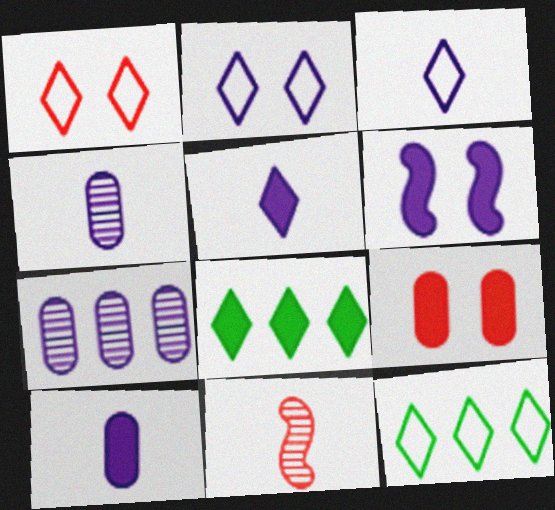[[1, 3, 12], 
[3, 6, 7]]